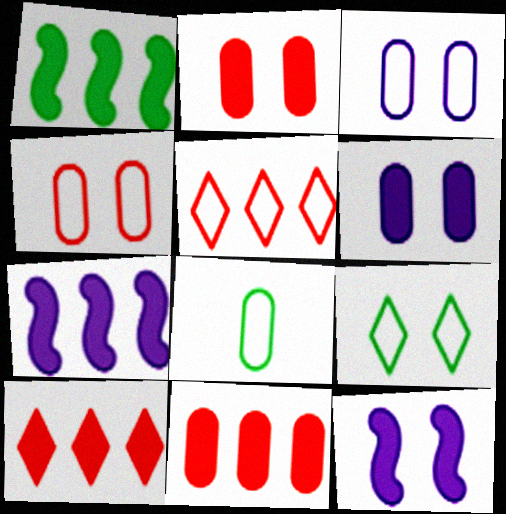[]